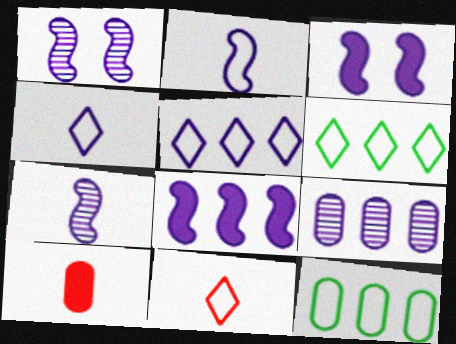[[1, 2, 8], 
[1, 6, 10], 
[3, 4, 9], 
[5, 8, 9]]